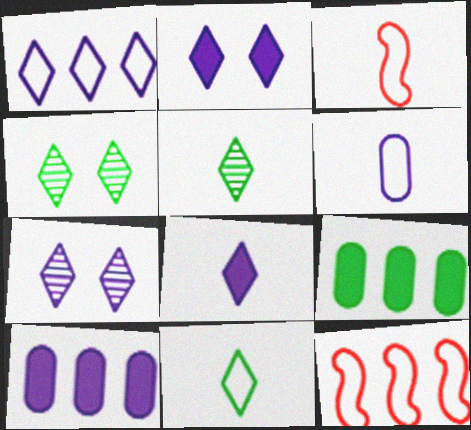[[1, 7, 8], 
[3, 4, 10], 
[3, 6, 11], 
[3, 7, 9]]